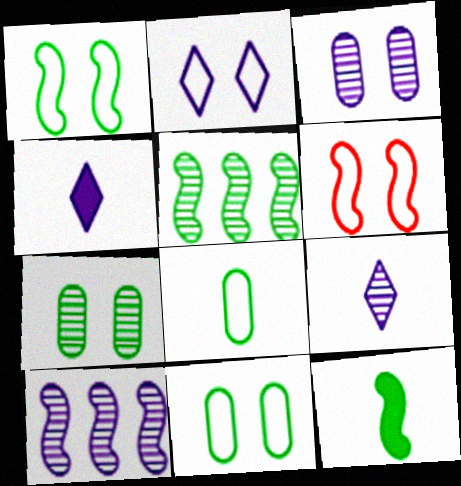[[1, 5, 12], 
[2, 6, 11], 
[3, 9, 10], 
[6, 10, 12]]